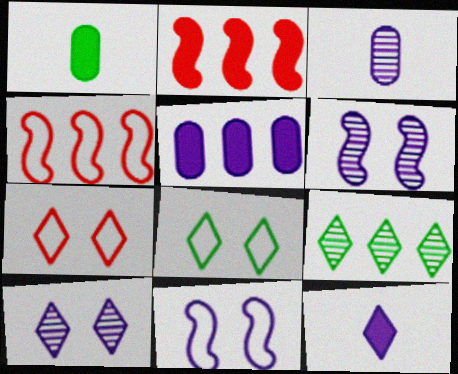[[1, 4, 10], 
[2, 3, 8], 
[4, 5, 9], 
[7, 9, 12]]